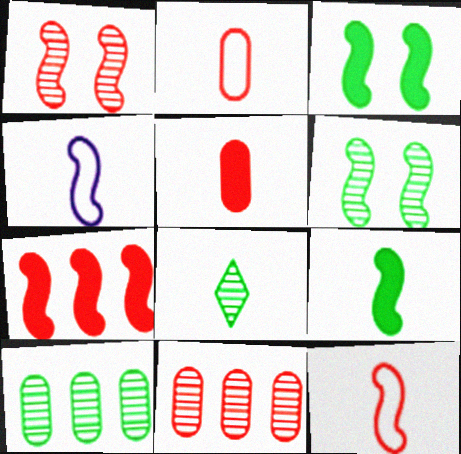[[1, 7, 12], 
[4, 5, 8], 
[4, 6, 7], 
[6, 8, 10]]